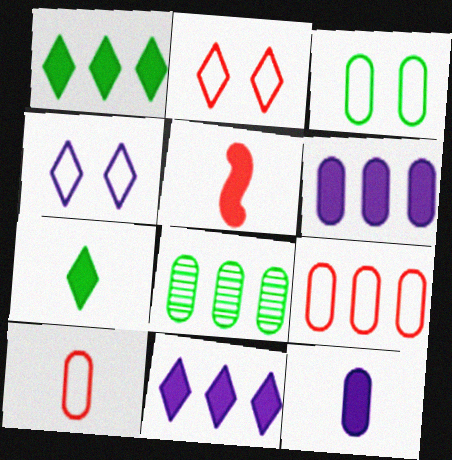[[4, 5, 8], 
[5, 7, 12], 
[6, 8, 9]]